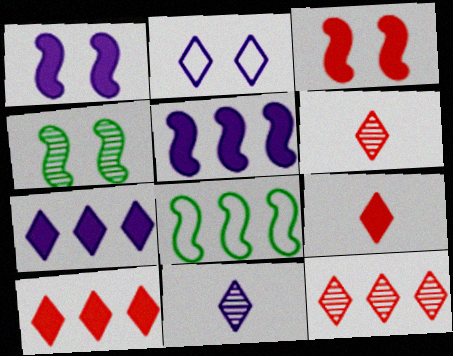[[2, 7, 11]]